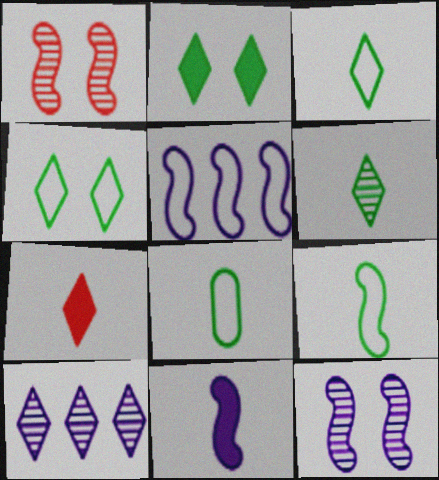[[3, 8, 9], 
[4, 7, 10], 
[5, 11, 12]]